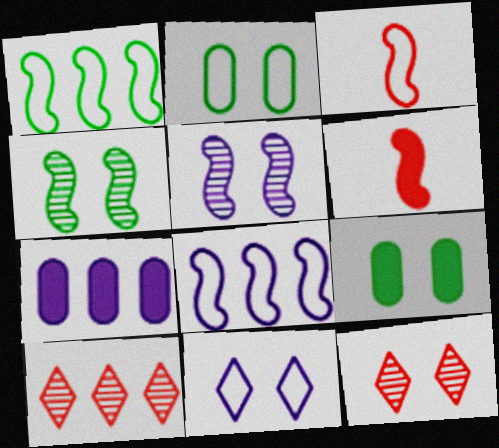[[1, 5, 6], 
[1, 7, 10], 
[4, 6, 8]]